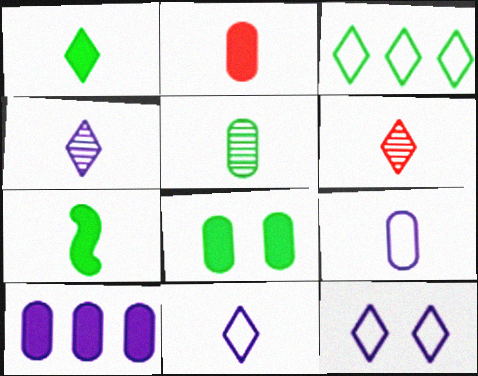[[1, 6, 11], 
[2, 5, 9], 
[2, 8, 10], 
[6, 7, 9]]